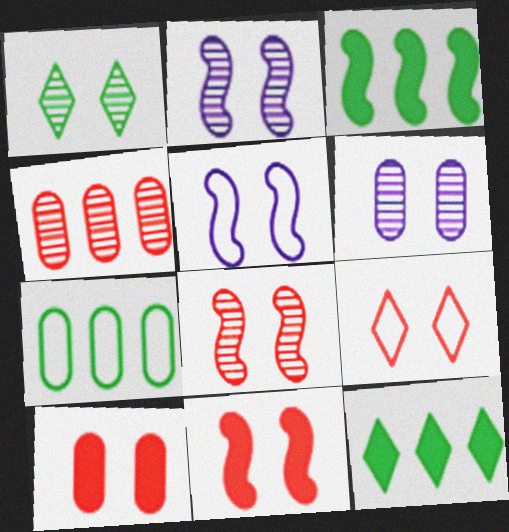[[1, 5, 10], 
[1, 6, 8], 
[8, 9, 10]]